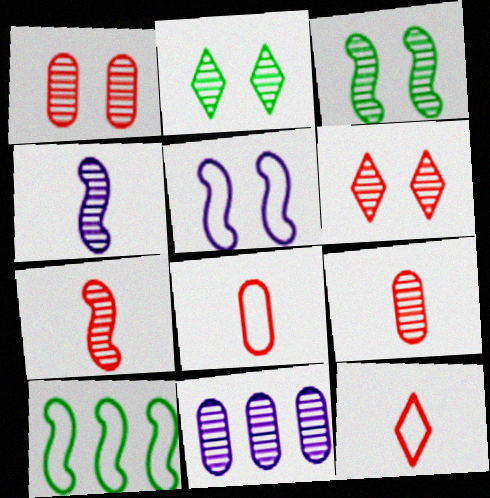[[2, 7, 11]]